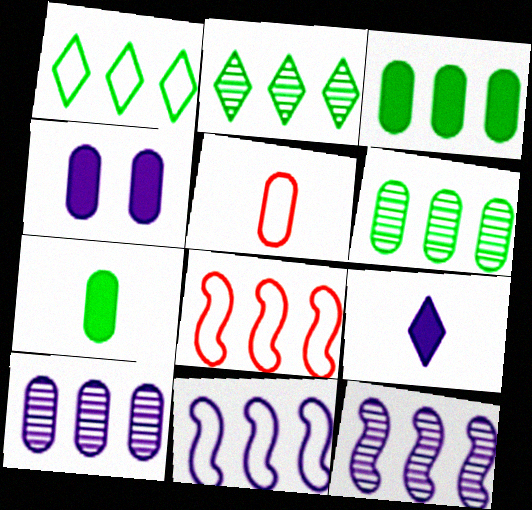[[4, 5, 6]]